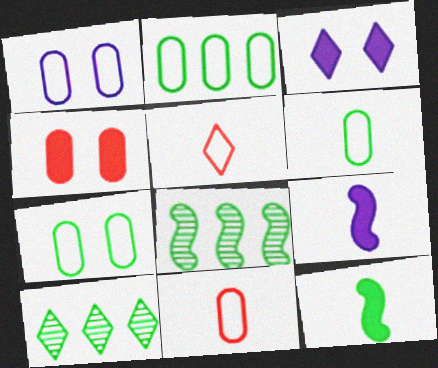[[1, 2, 11], 
[2, 6, 7], 
[3, 5, 10], 
[3, 8, 11], 
[7, 10, 12]]